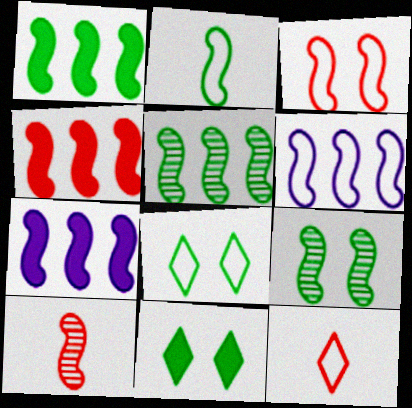[[1, 2, 9], 
[1, 4, 7], 
[2, 3, 6], 
[3, 4, 10], 
[4, 5, 6]]